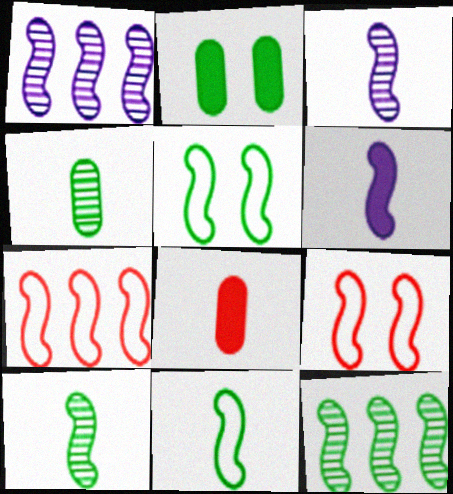[[6, 9, 12]]